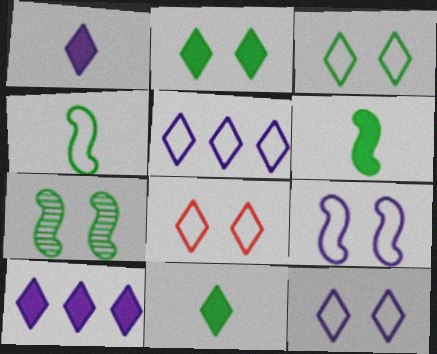[[3, 8, 12]]